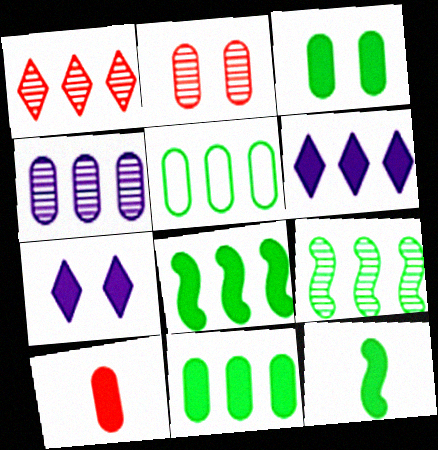[[1, 4, 9], 
[7, 8, 10]]